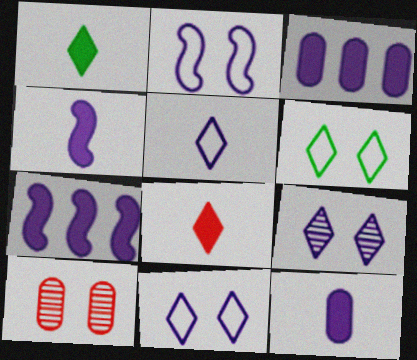[]